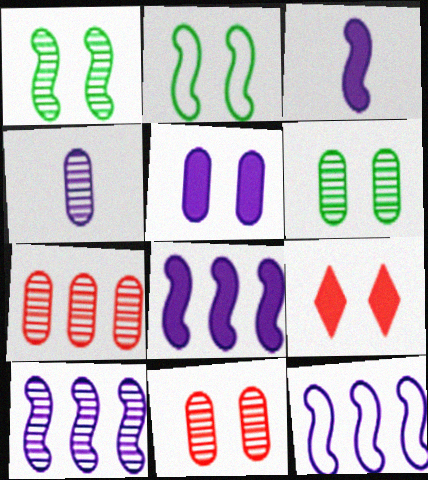[[4, 6, 7], 
[8, 10, 12]]